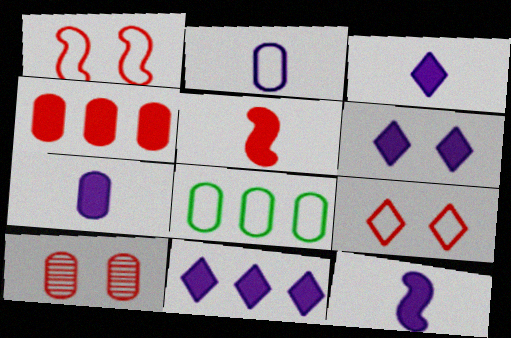[[3, 6, 11], 
[3, 7, 12], 
[7, 8, 10]]